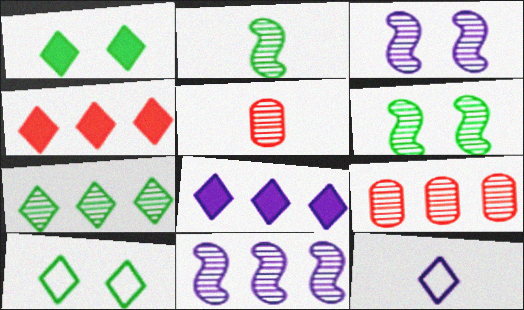[[3, 5, 7], 
[7, 9, 11]]